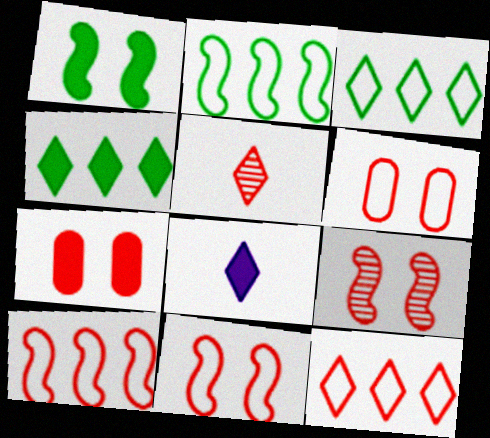[[5, 7, 10]]